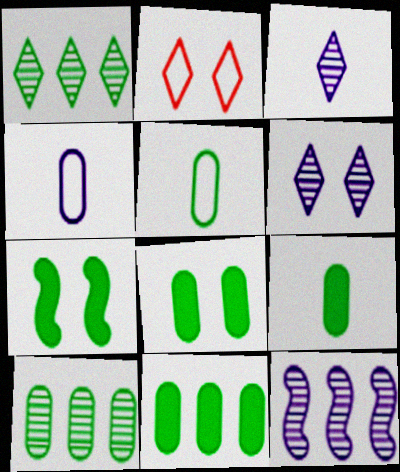[[1, 5, 7], 
[2, 9, 12], 
[5, 8, 10], 
[8, 9, 11]]